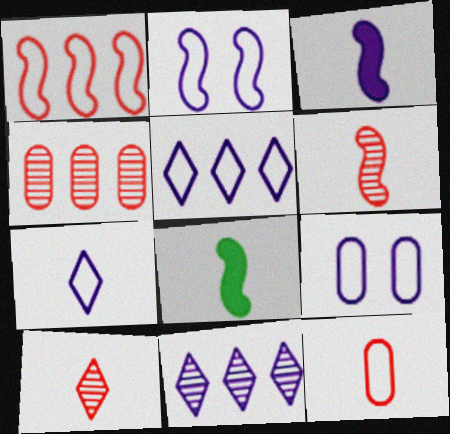[[3, 9, 11]]